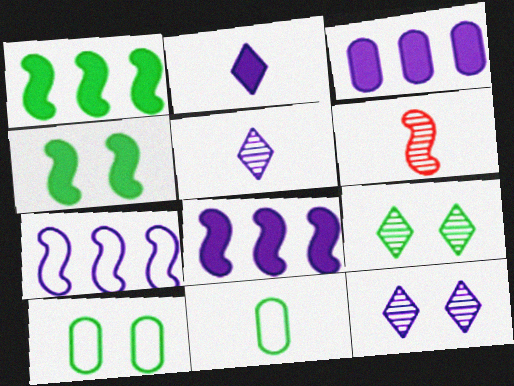[[1, 9, 11], 
[2, 6, 11], 
[4, 6, 7], 
[4, 9, 10]]